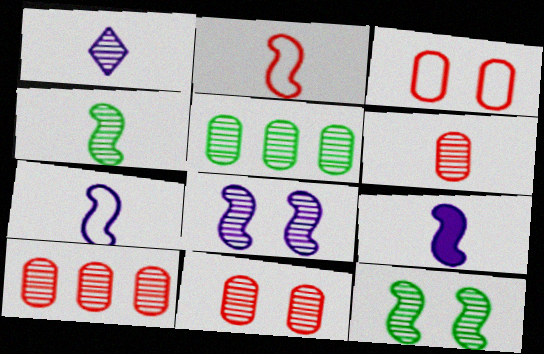[[1, 4, 6], 
[1, 10, 12], 
[2, 4, 9], 
[6, 10, 11]]